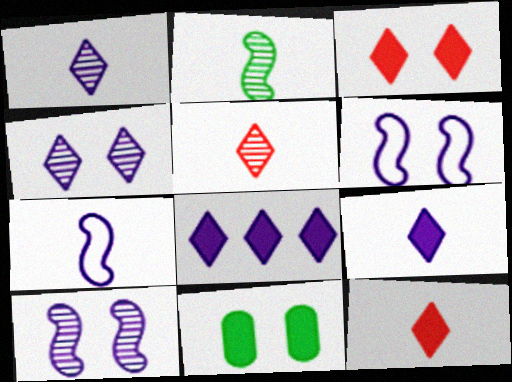[]